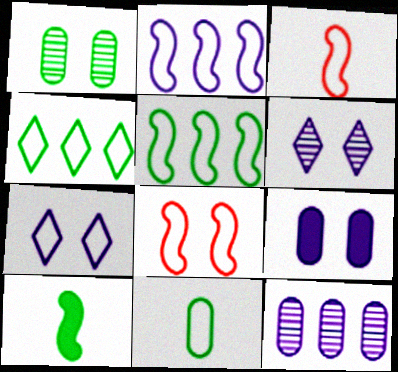[[1, 4, 10]]